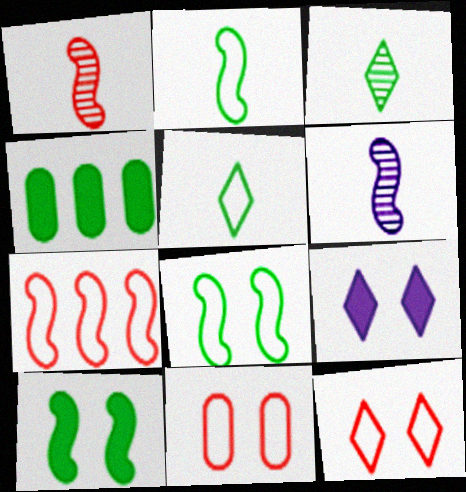[[3, 4, 8], 
[4, 6, 12], 
[6, 7, 10]]